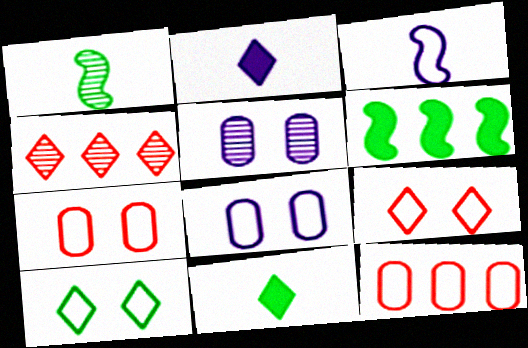[[1, 4, 5], 
[2, 4, 10], 
[3, 10, 12]]